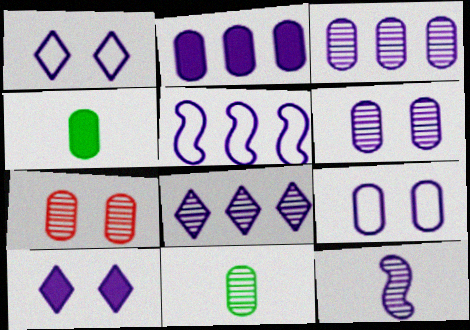[[1, 2, 12], 
[2, 5, 8], 
[3, 7, 11], 
[6, 8, 12]]